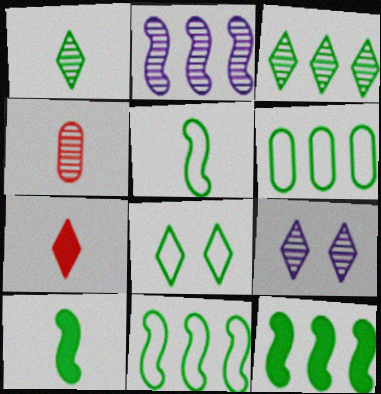[[3, 6, 12], 
[5, 6, 8]]